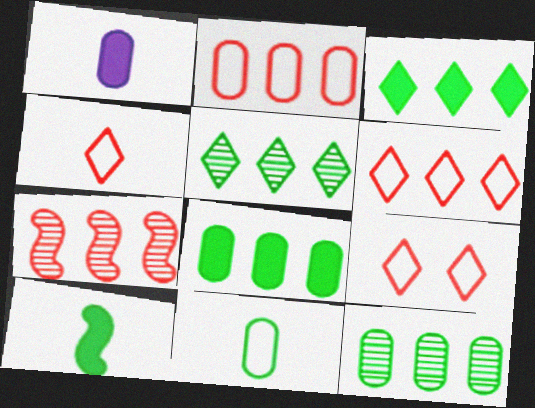[[4, 6, 9]]